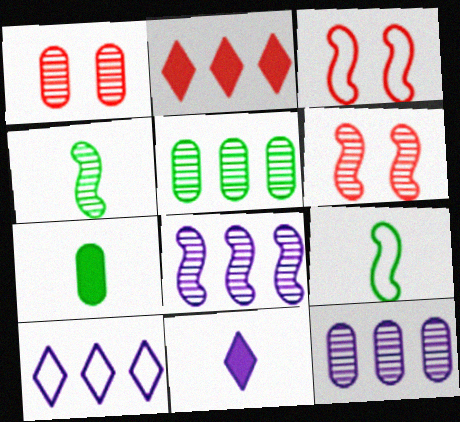[[3, 5, 11], 
[4, 6, 8], 
[6, 7, 10]]